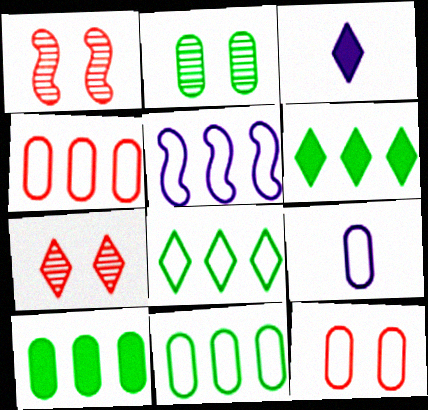[[1, 3, 11], 
[1, 6, 9], 
[3, 7, 8], 
[4, 5, 8], 
[9, 11, 12]]